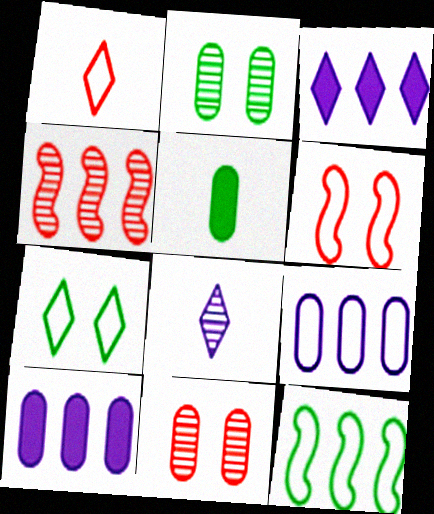[[2, 4, 8], 
[5, 9, 11]]